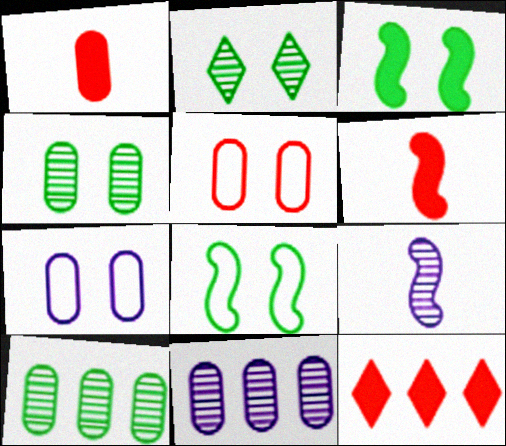[[1, 7, 10]]